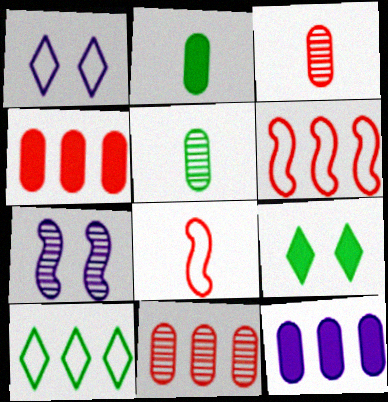[]